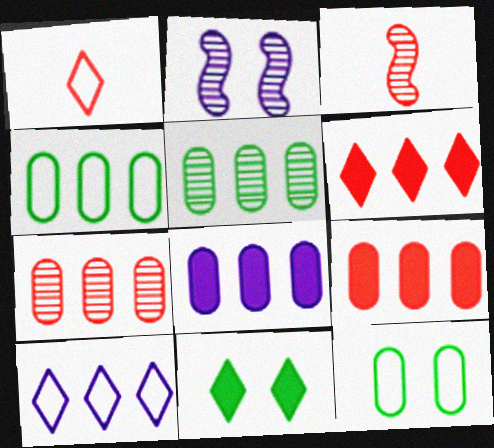[[4, 7, 8]]